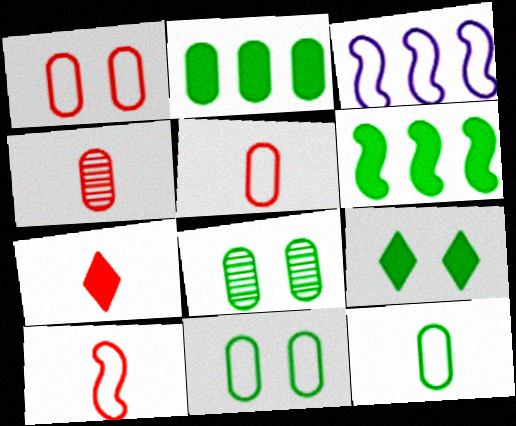[[2, 8, 12], 
[3, 4, 9], 
[3, 7, 8], 
[4, 7, 10]]